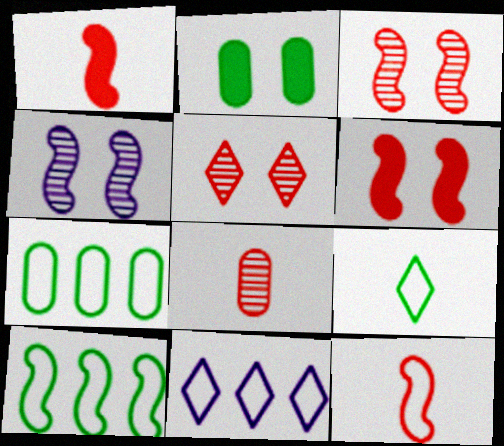[[1, 4, 10]]